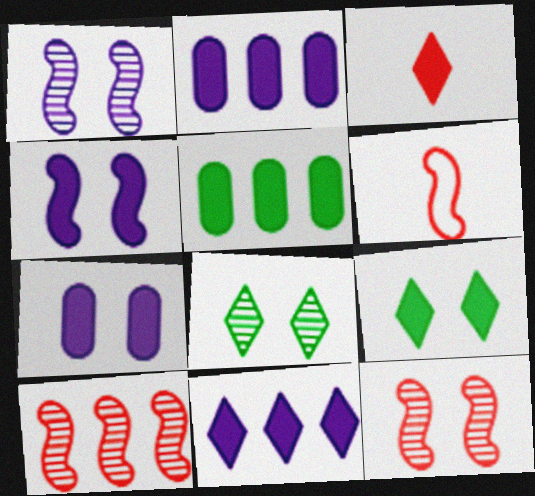[[2, 6, 8], 
[3, 4, 5], 
[3, 9, 11]]